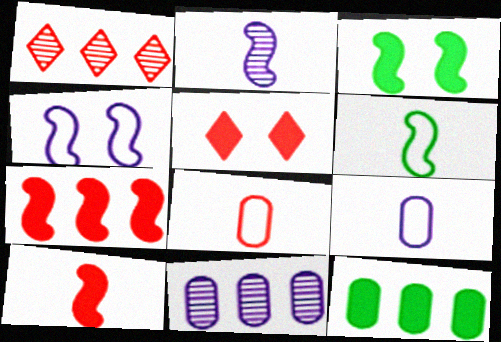[[1, 3, 9], 
[2, 6, 10], 
[5, 6, 11]]